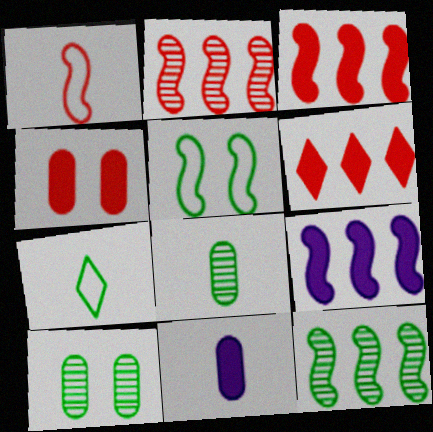[]